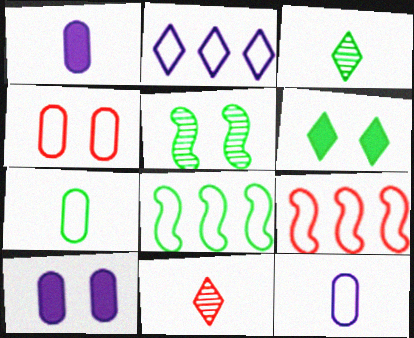[[2, 6, 11], 
[3, 9, 10], 
[8, 10, 11]]